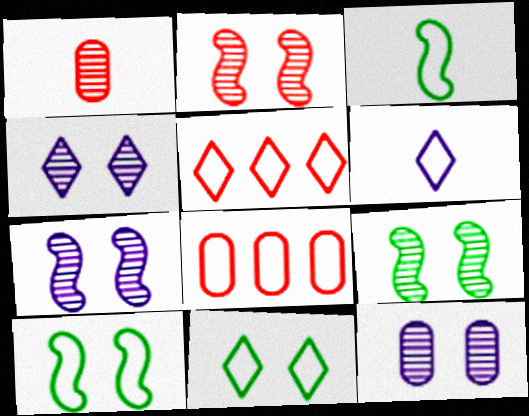[[2, 7, 9], 
[4, 7, 12], 
[5, 6, 11], 
[6, 8, 10]]